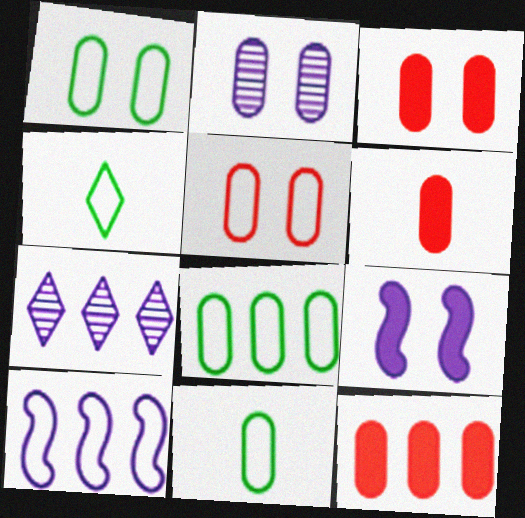[[1, 2, 3], 
[1, 8, 11], 
[2, 6, 8], 
[2, 11, 12], 
[3, 6, 12], 
[4, 5, 10]]